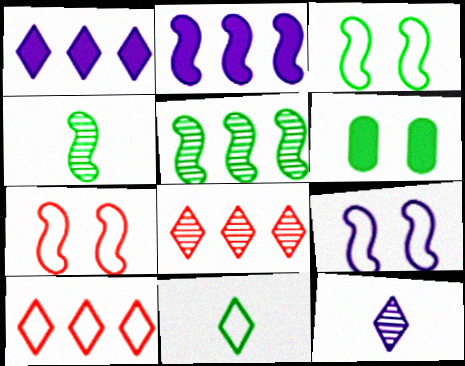[[2, 4, 7], 
[3, 7, 9], 
[5, 6, 11]]